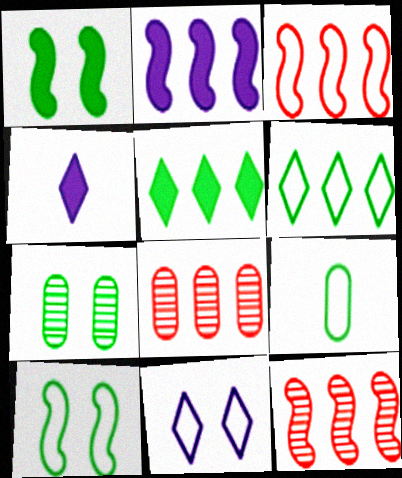[[2, 6, 8], 
[3, 4, 7], 
[3, 9, 11], 
[4, 8, 10], 
[6, 9, 10]]